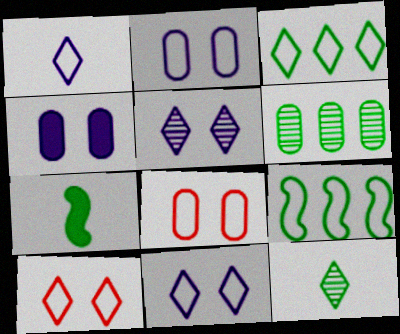[[1, 3, 10], 
[1, 8, 9]]